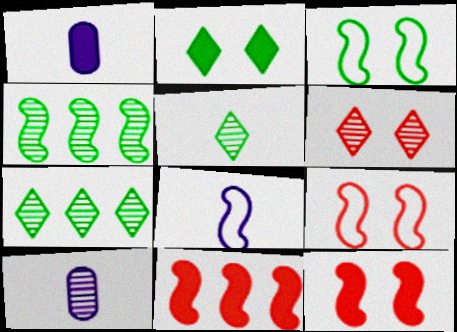[[1, 2, 11], 
[1, 7, 9], 
[4, 6, 10], 
[4, 8, 12]]